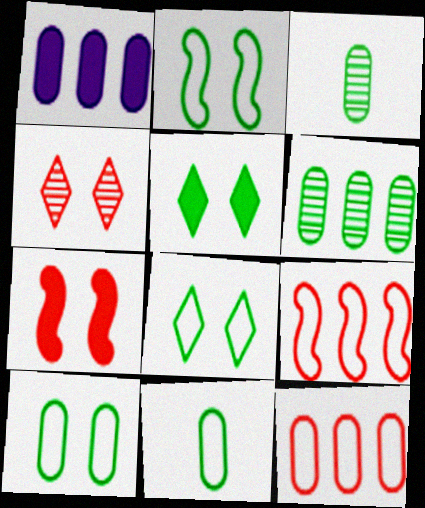[[1, 6, 12], 
[2, 8, 10]]